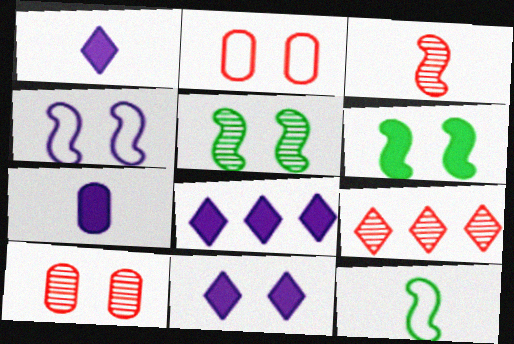[[1, 8, 11], 
[2, 5, 11], 
[3, 9, 10], 
[8, 10, 12]]